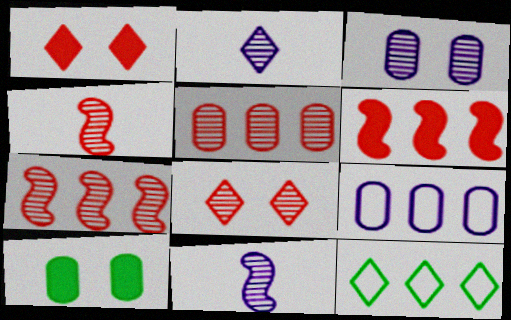[[1, 2, 12], 
[4, 5, 8]]